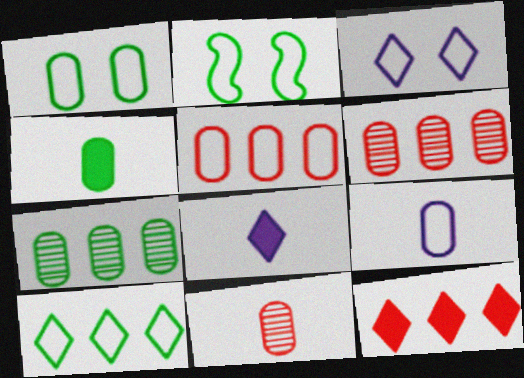[[1, 4, 7], 
[1, 5, 9], 
[2, 6, 8], 
[4, 9, 11]]